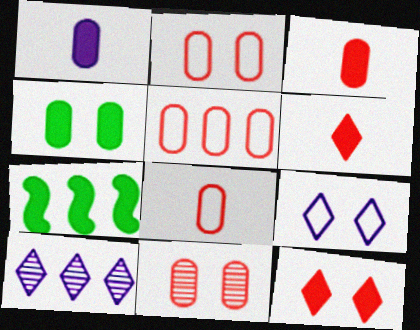[[1, 7, 12], 
[2, 5, 8], 
[3, 5, 11], 
[5, 7, 10]]